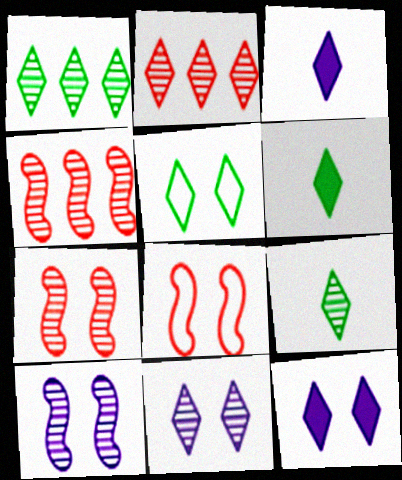[[1, 5, 6], 
[2, 3, 5], 
[2, 9, 11]]